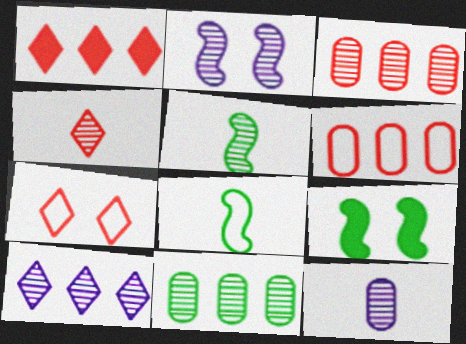[[1, 4, 7], 
[2, 4, 11], 
[2, 10, 12], 
[4, 5, 12]]